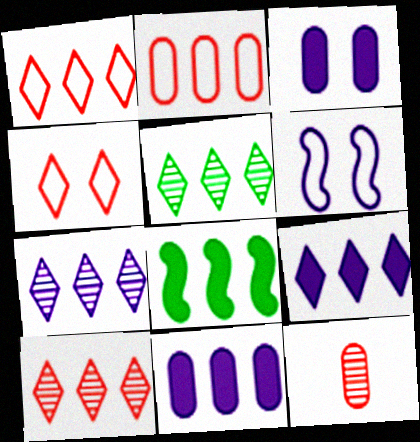[[1, 5, 9], 
[2, 7, 8], 
[5, 7, 10]]